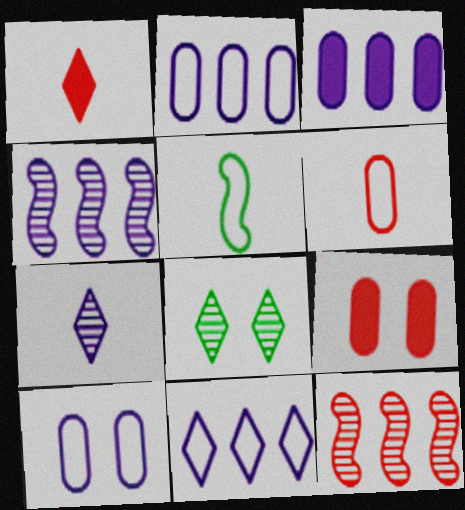[[1, 8, 11], 
[3, 4, 11]]